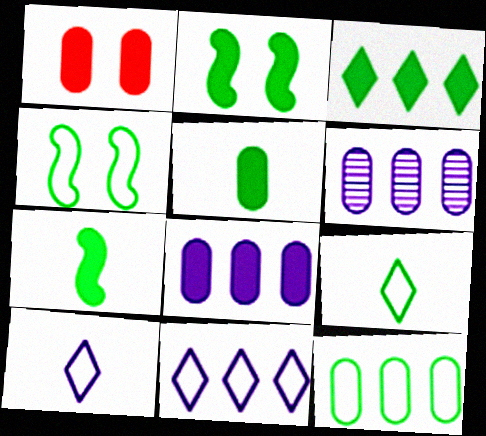[[1, 5, 8], 
[2, 3, 5], 
[4, 9, 12]]